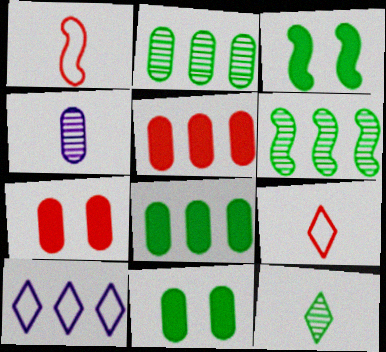[[5, 6, 10]]